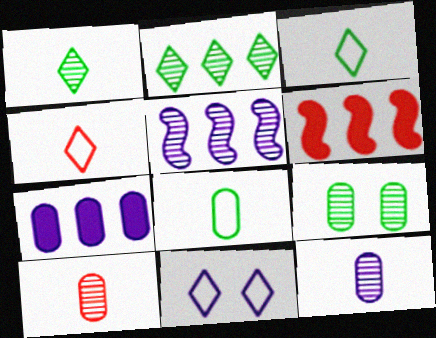[]